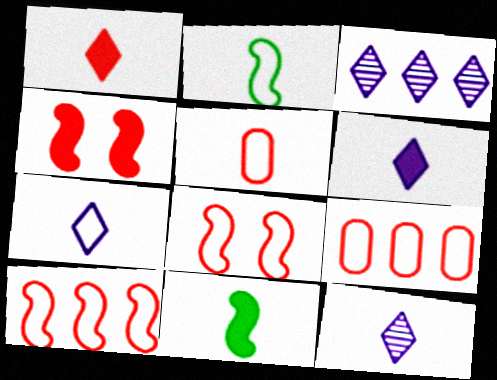[[2, 5, 7], 
[5, 11, 12], 
[6, 7, 12]]